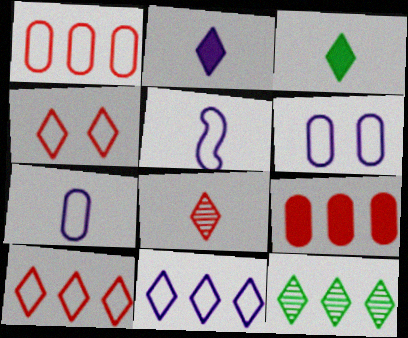[[2, 4, 12], 
[5, 6, 11]]